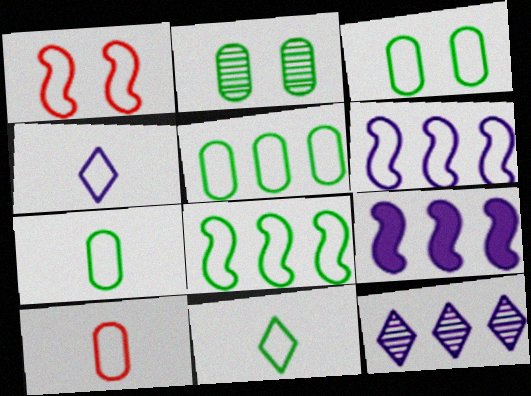[[1, 4, 5], 
[3, 5, 7], 
[3, 8, 11]]